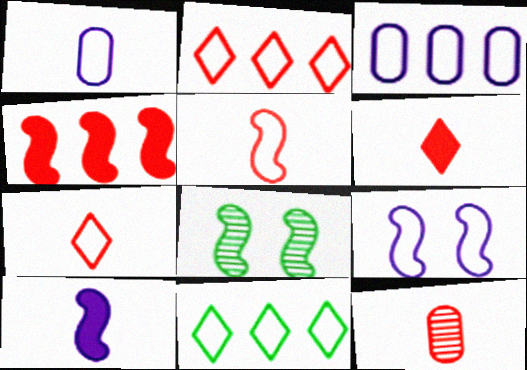[[3, 6, 8], 
[5, 6, 12]]